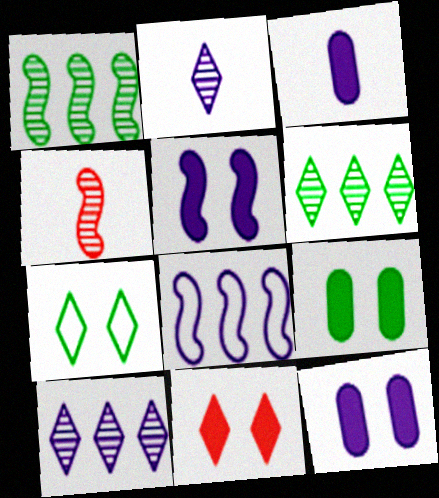[[2, 8, 12], 
[5, 9, 11]]